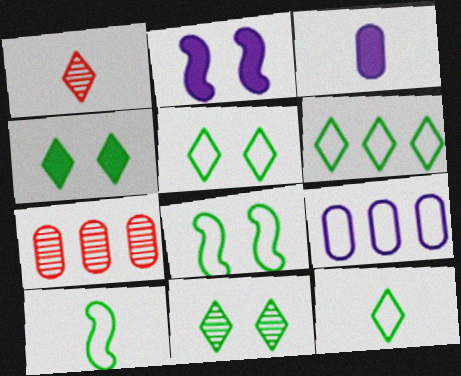[[1, 3, 10], 
[2, 7, 12], 
[4, 5, 11], 
[5, 6, 12]]